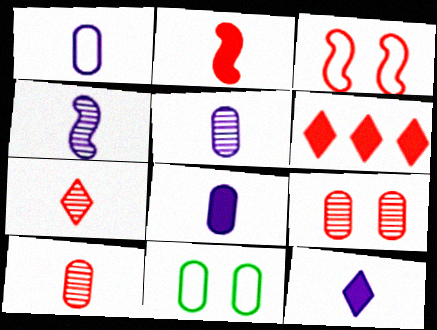[[1, 4, 12], 
[1, 5, 8], 
[3, 6, 10], 
[4, 6, 11]]